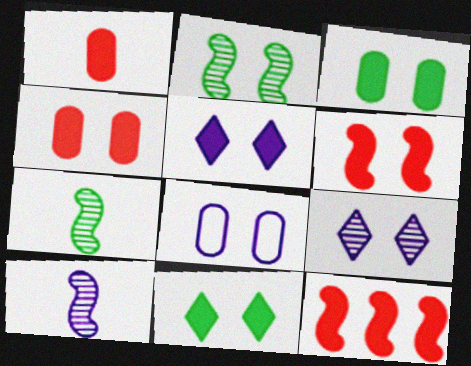[[3, 5, 6]]